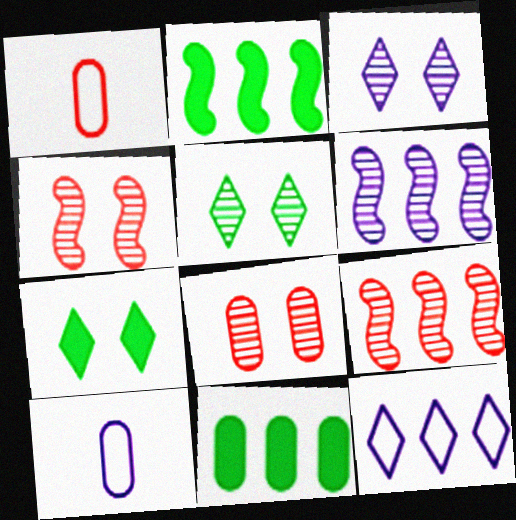[[1, 2, 3], 
[1, 6, 7], 
[7, 9, 10], 
[8, 10, 11], 
[9, 11, 12]]